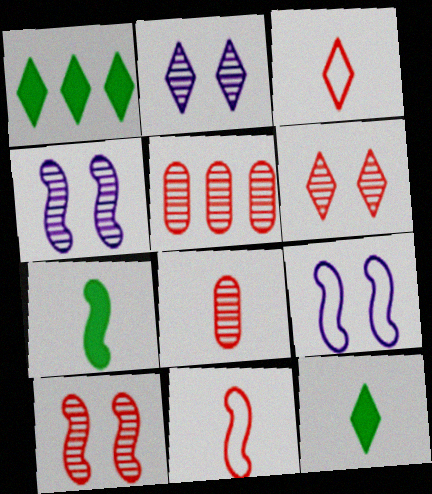[[1, 2, 3], 
[1, 8, 9], 
[5, 9, 12]]